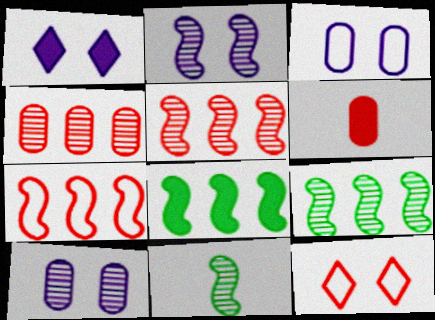[[1, 2, 3], 
[1, 6, 8], 
[2, 5, 11], 
[5, 6, 12]]